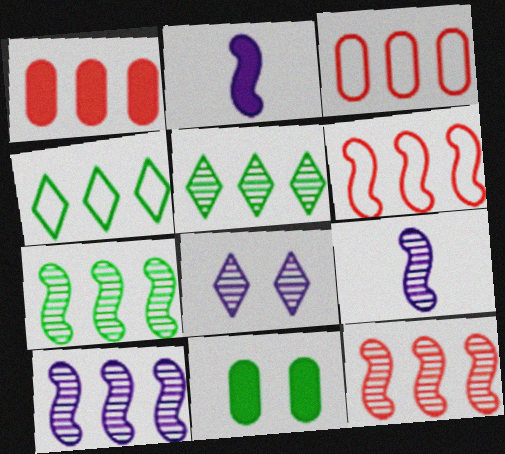[[1, 4, 10], 
[7, 10, 12]]